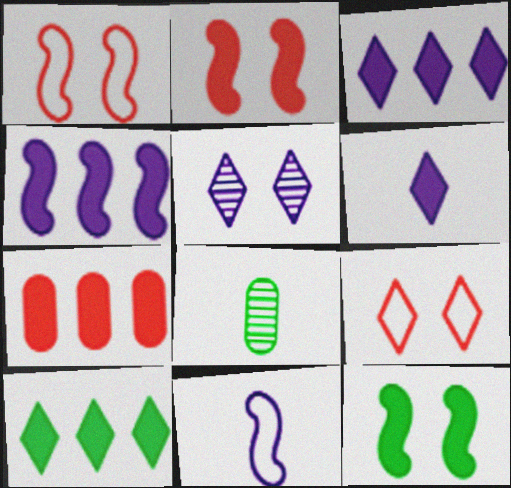[[1, 3, 8], 
[4, 7, 10], 
[4, 8, 9], 
[6, 7, 12]]